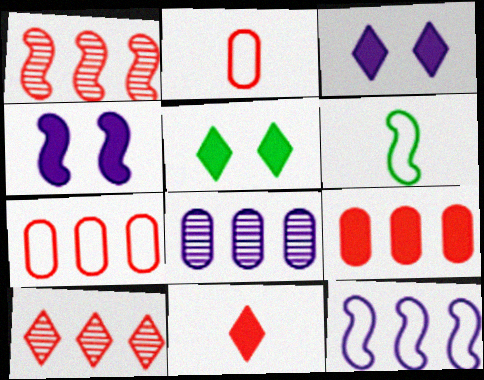[[1, 4, 6]]